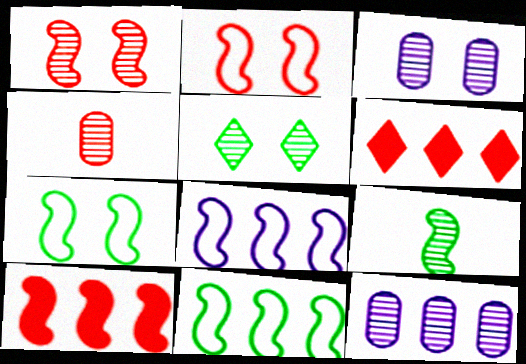[[1, 3, 5], 
[2, 4, 6], 
[6, 11, 12]]